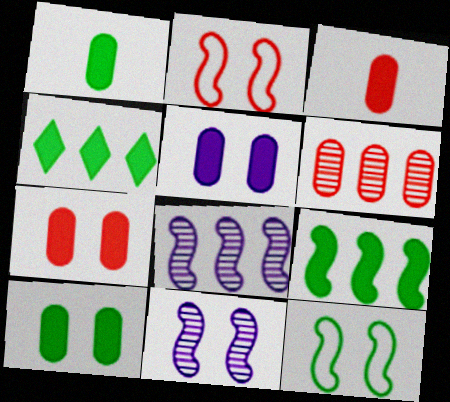[[5, 7, 10]]